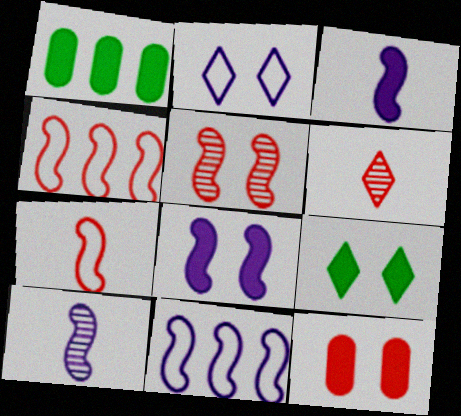[[4, 6, 12], 
[8, 9, 12], 
[8, 10, 11]]